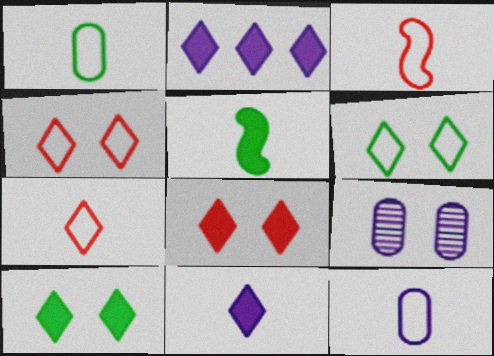[]